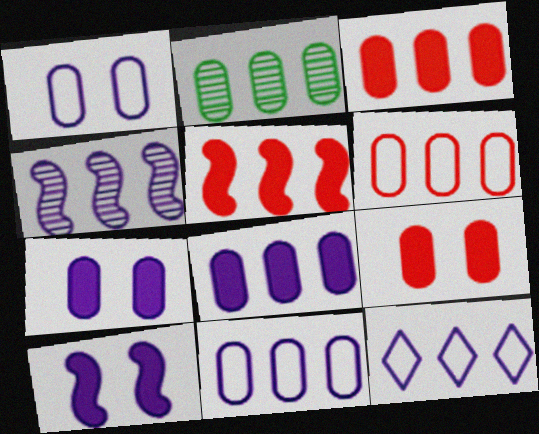[[2, 3, 11], 
[2, 5, 12], 
[2, 6, 8], 
[4, 8, 12]]